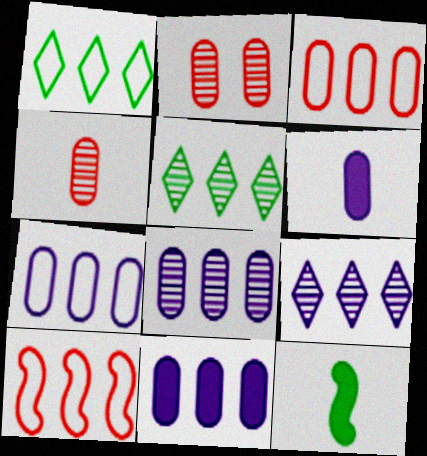[[1, 7, 10], 
[5, 10, 11], 
[7, 8, 11]]